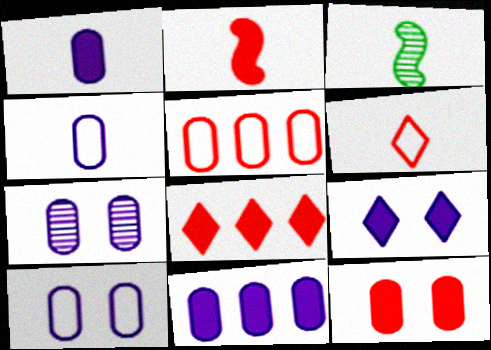[[1, 3, 6], 
[2, 8, 12], 
[3, 5, 9], 
[3, 8, 10], 
[4, 7, 11]]